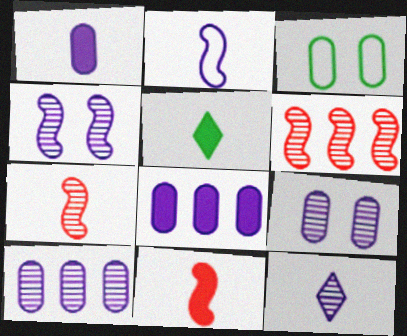[[1, 2, 12], 
[1, 5, 11], 
[4, 10, 12]]